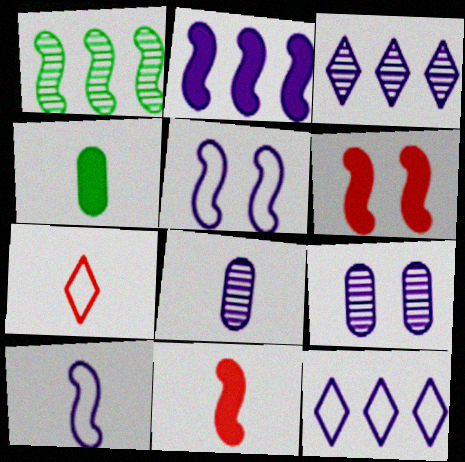[[1, 5, 11], 
[1, 6, 10]]